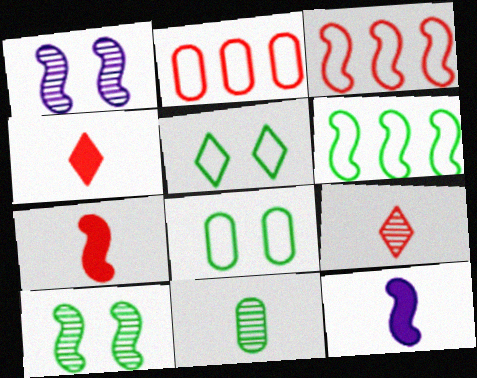[[1, 6, 7], 
[3, 10, 12]]